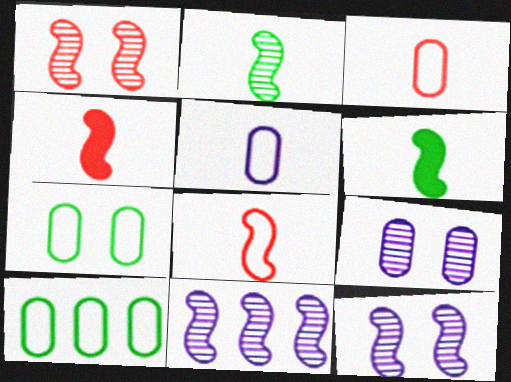[[1, 2, 11]]